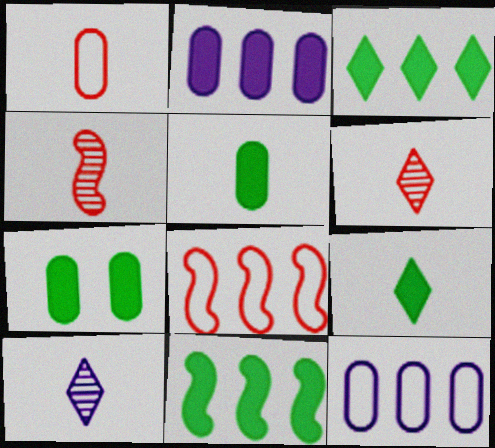[[7, 8, 10], 
[7, 9, 11]]